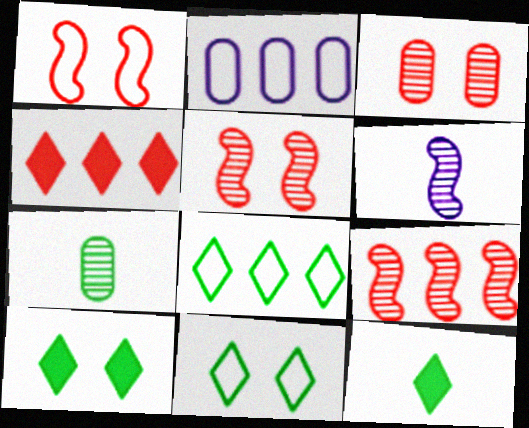[[2, 5, 12]]